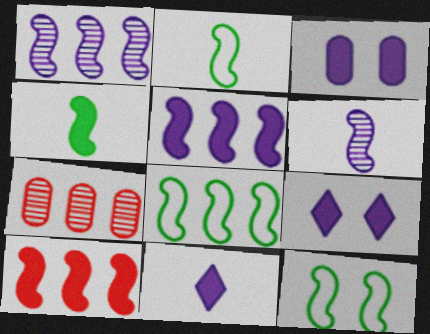[[1, 8, 10], 
[2, 7, 9], 
[2, 8, 12], 
[3, 5, 11], 
[6, 10, 12], 
[7, 11, 12]]